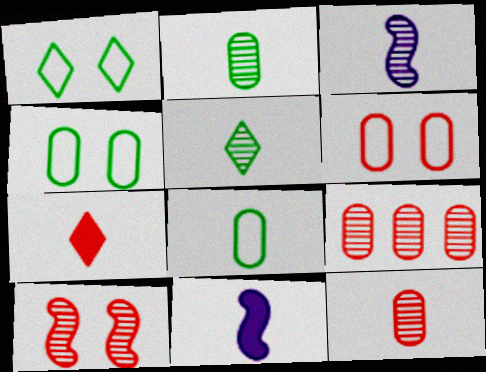[[1, 9, 11], 
[3, 5, 12], 
[3, 7, 8]]